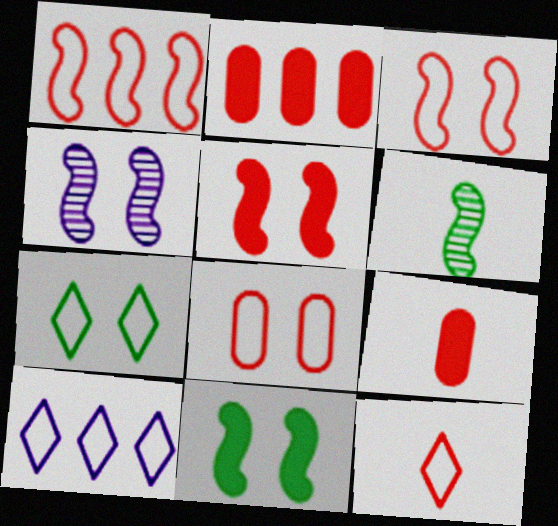[[1, 8, 12], 
[3, 4, 11], 
[7, 10, 12]]